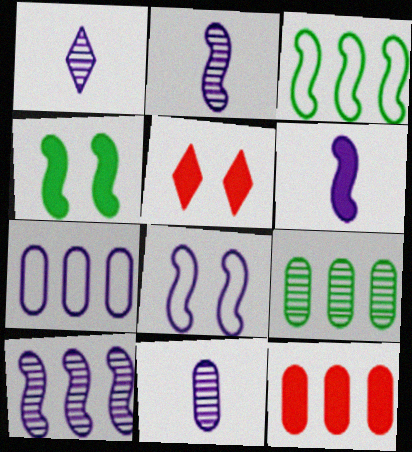[[1, 2, 11], 
[3, 5, 11], 
[6, 8, 10], 
[7, 9, 12]]